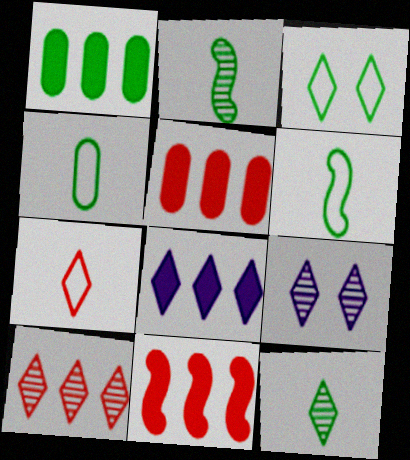[[1, 2, 3], 
[1, 8, 11], 
[4, 9, 11], 
[5, 6, 9], 
[9, 10, 12]]